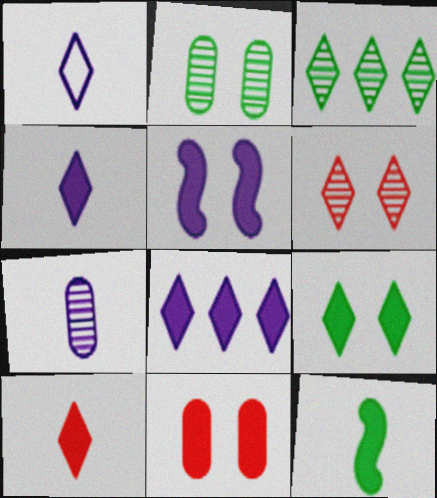[[5, 9, 11], 
[8, 9, 10], 
[8, 11, 12]]